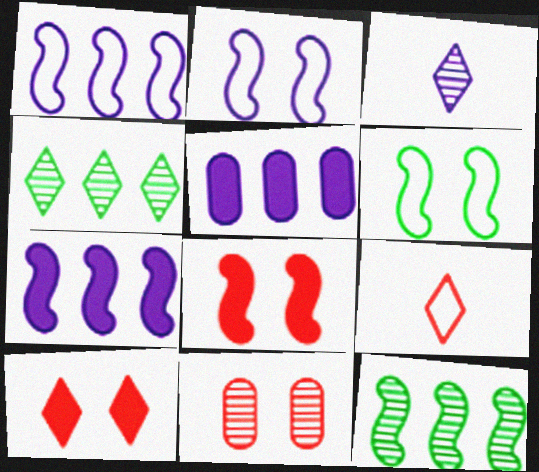[[2, 3, 5], 
[3, 11, 12]]